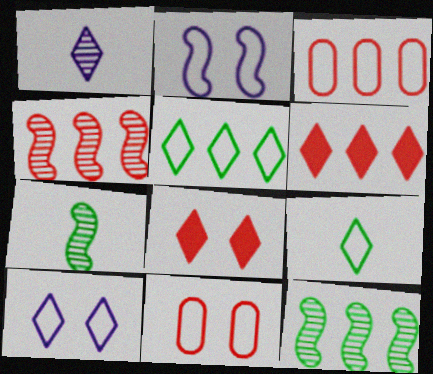[[1, 5, 8], 
[2, 3, 9], 
[3, 4, 6]]